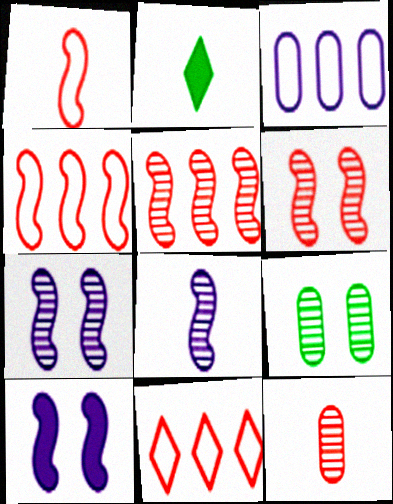[[2, 3, 6]]